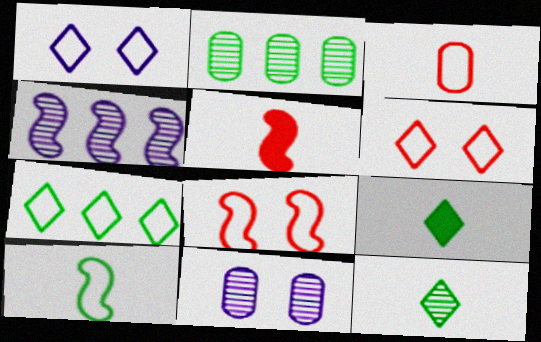[[1, 2, 5], 
[5, 7, 11]]